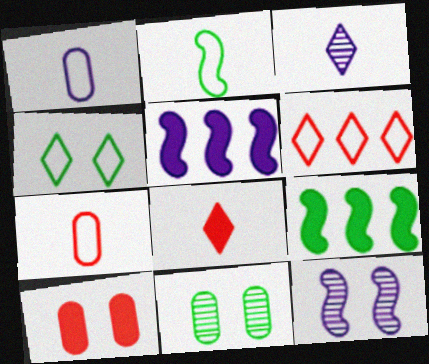[[4, 10, 12]]